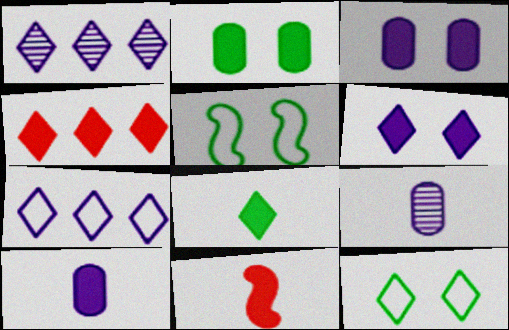[[4, 5, 9], 
[4, 6, 8], 
[8, 10, 11]]